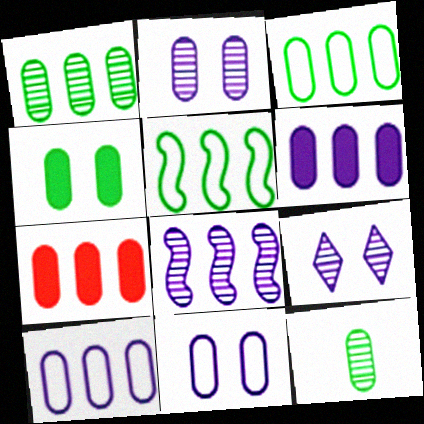[[1, 7, 10], 
[3, 4, 12], 
[7, 11, 12]]